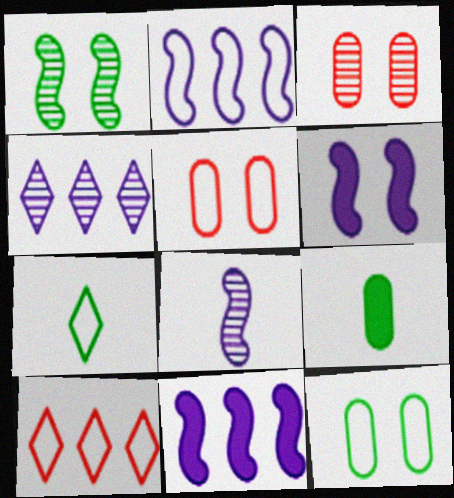[[2, 5, 7], 
[2, 6, 8], 
[3, 7, 11]]